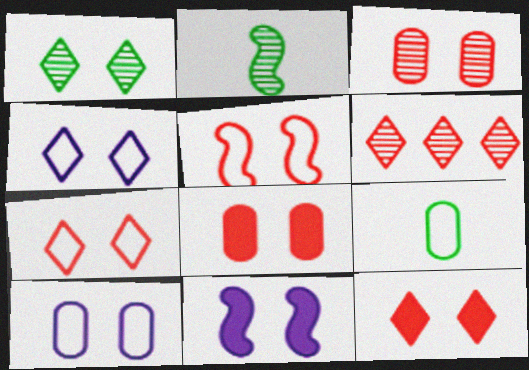[[1, 4, 12], 
[3, 5, 12], 
[6, 9, 11]]